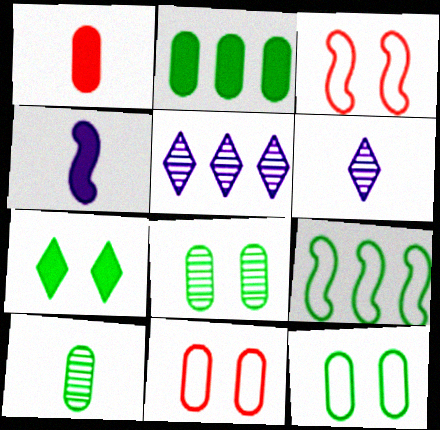[[2, 3, 6], 
[2, 10, 12], 
[7, 9, 10]]